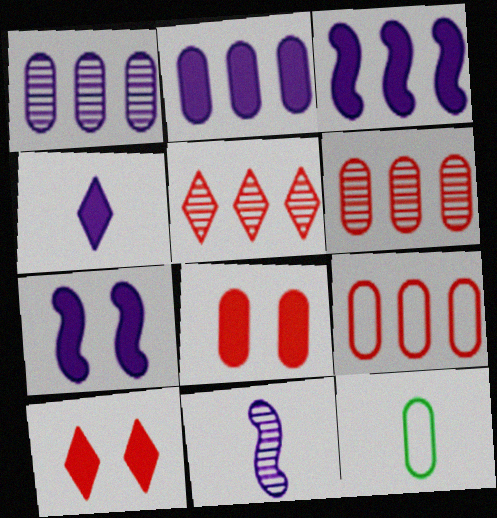[[1, 8, 12], 
[2, 4, 7], 
[5, 7, 12]]